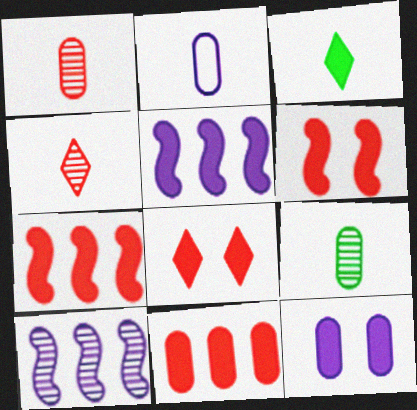[[3, 7, 12]]